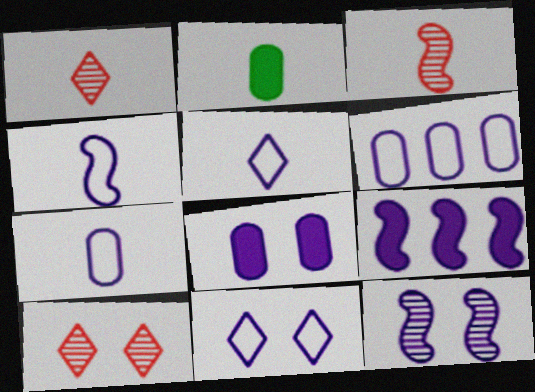[[1, 2, 4], 
[2, 3, 5], 
[4, 5, 7], 
[4, 6, 11], 
[4, 9, 12], 
[8, 11, 12]]